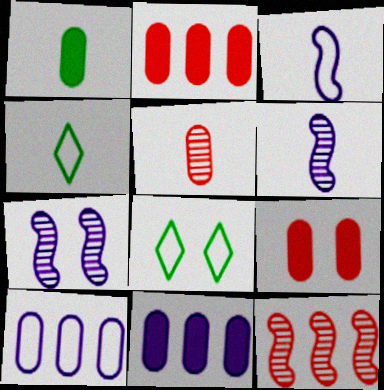[[1, 9, 11], 
[2, 4, 7], 
[2, 6, 8], 
[7, 8, 9]]